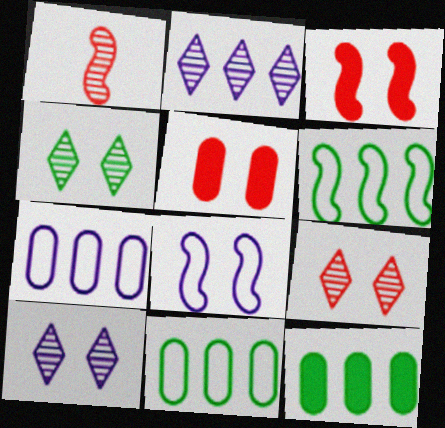[[4, 5, 8], 
[4, 9, 10]]